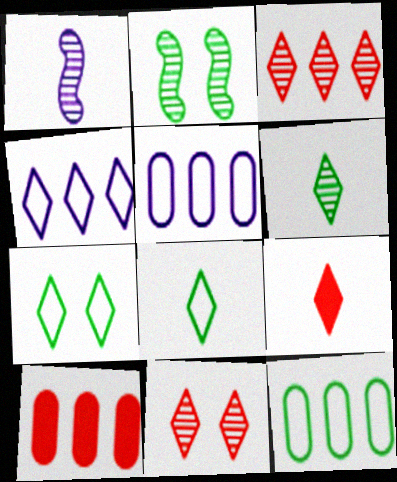[[1, 7, 10], 
[2, 5, 9]]